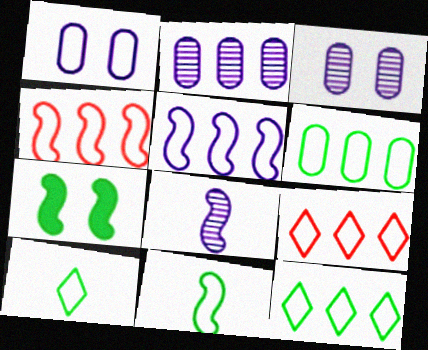[[1, 4, 10], 
[1, 9, 11], 
[4, 7, 8], 
[5, 6, 9]]